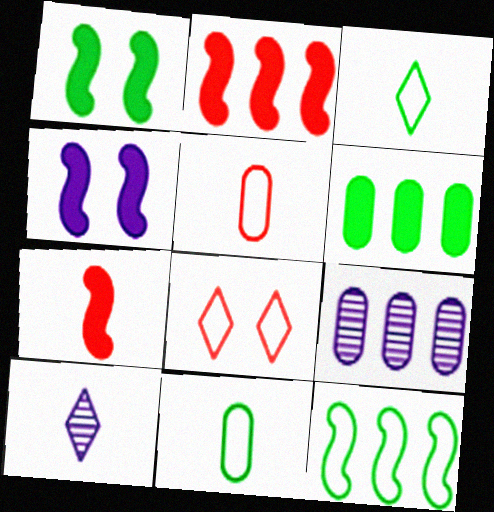[[7, 10, 11]]